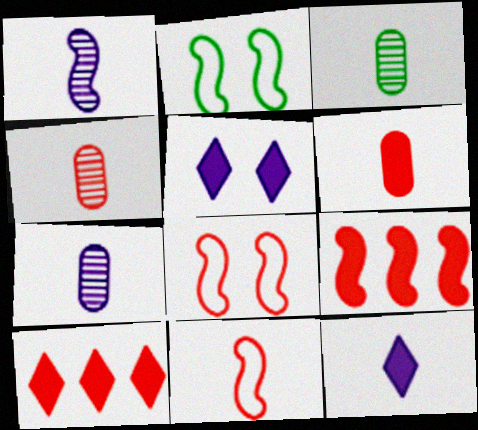[[1, 2, 9], 
[2, 7, 10], 
[3, 4, 7], 
[3, 11, 12], 
[4, 8, 10]]